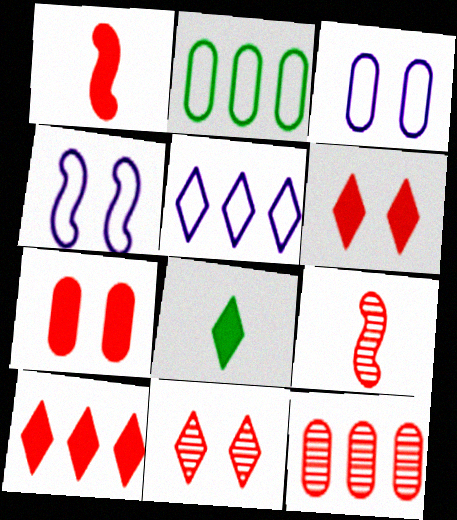[[1, 7, 10], 
[4, 8, 12], 
[5, 8, 11], 
[9, 11, 12]]